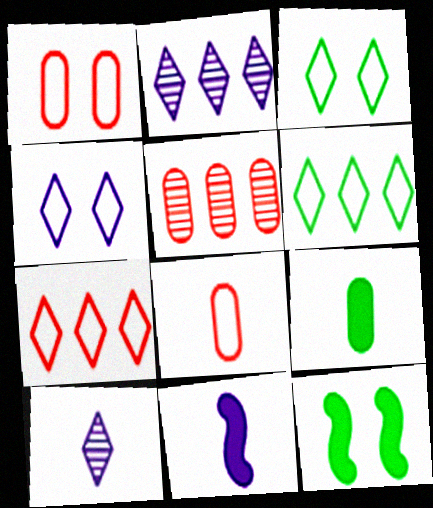[[2, 8, 12], 
[3, 5, 11]]